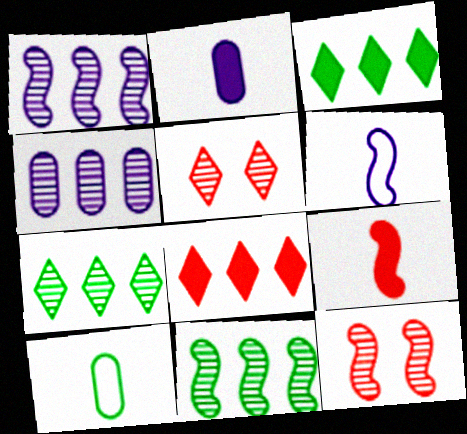[]